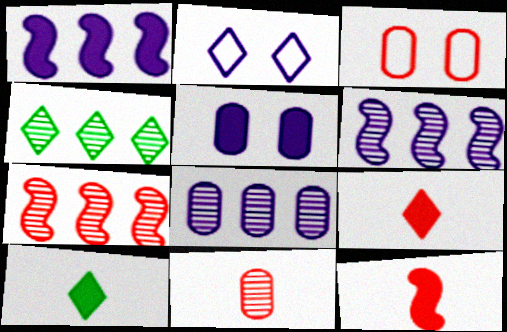[[2, 4, 9], 
[3, 6, 10], 
[3, 7, 9], 
[4, 7, 8]]